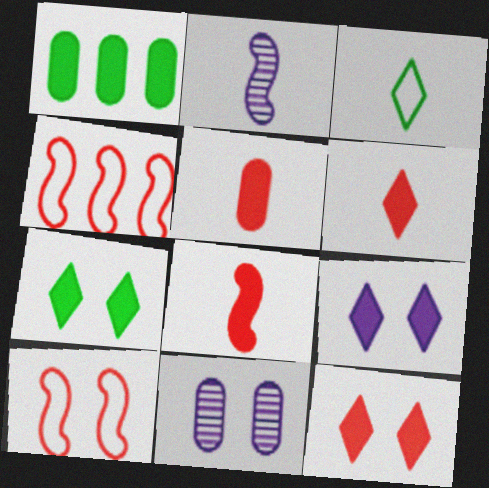[[1, 8, 9], 
[2, 3, 5], 
[5, 6, 8], 
[7, 9, 12], 
[7, 10, 11]]